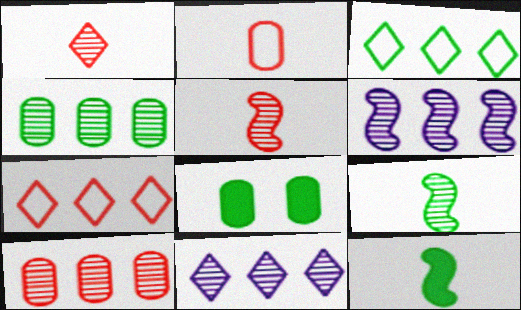[[3, 8, 9]]